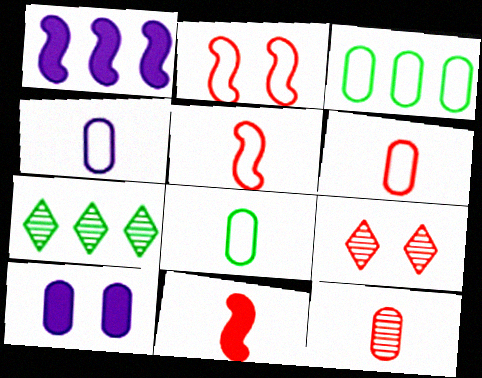[[1, 8, 9], 
[3, 10, 12], 
[4, 6, 8], 
[5, 7, 10]]